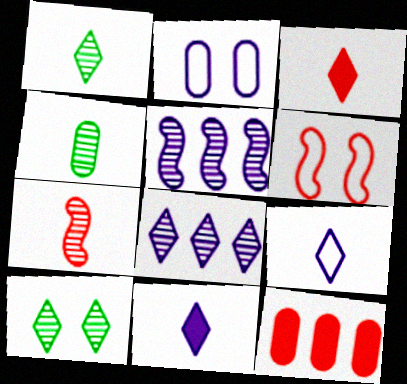[[1, 3, 9], 
[2, 4, 12], 
[2, 5, 11]]